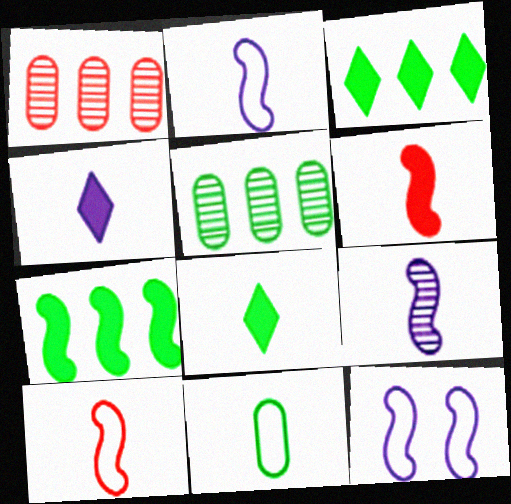[[1, 8, 12]]